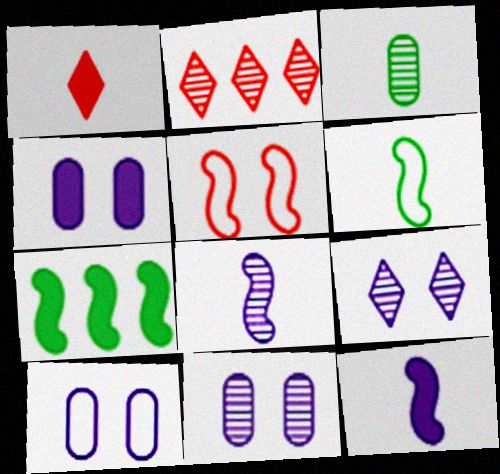[[1, 4, 7], 
[2, 4, 6], 
[4, 10, 11], 
[5, 7, 8]]